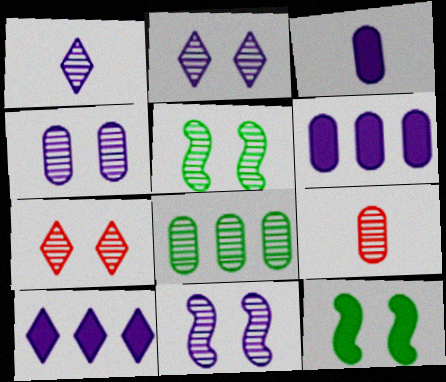[[2, 4, 11], 
[4, 5, 7], 
[4, 8, 9]]